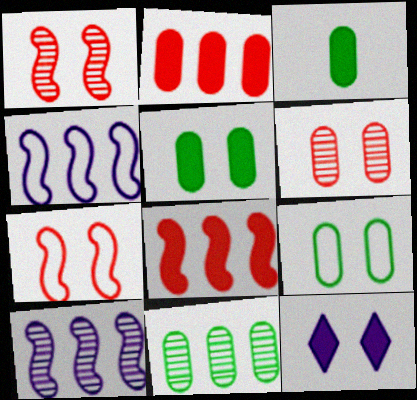[[1, 9, 12], 
[3, 8, 12], 
[3, 9, 11]]